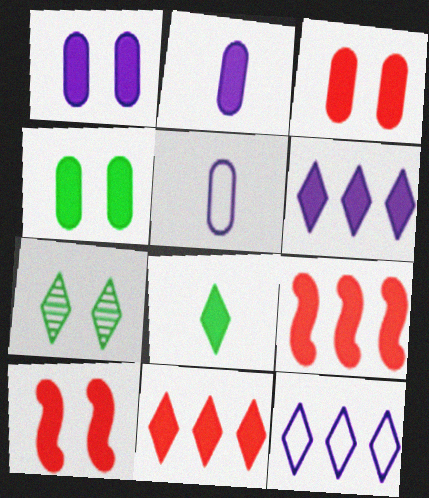[[1, 3, 4], 
[1, 8, 9], 
[5, 7, 9]]